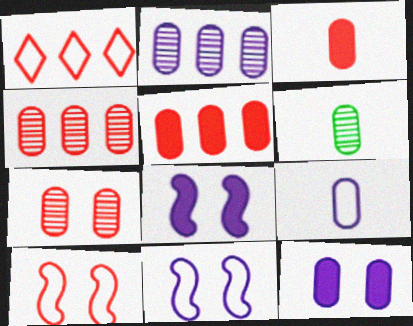[[1, 6, 8], 
[2, 6, 7], 
[2, 9, 12], 
[3, 6, 9]]